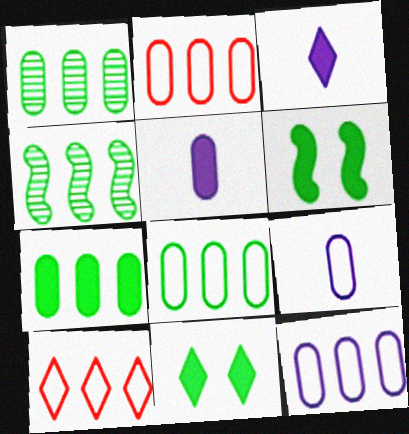[[1, 7, 8], 
[2, 8, 12]]